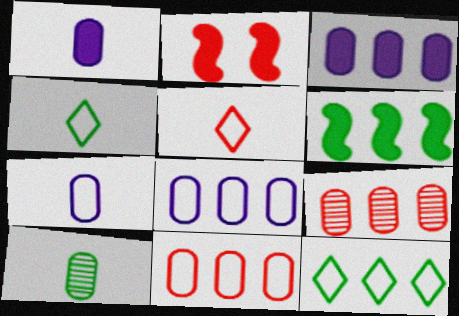[[2, 5, 9]]